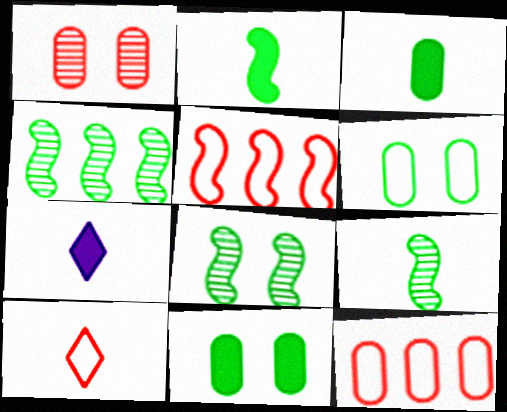[[4, 8, 9], 
[7, 8, 12]]